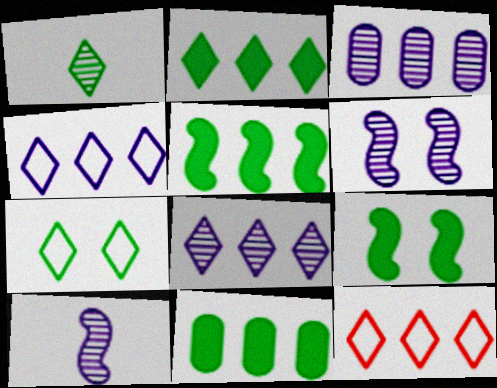[[1, 2, 7], 
[2, 5, 11], 
[2, 8, 12], 
[3, 5, 12]]